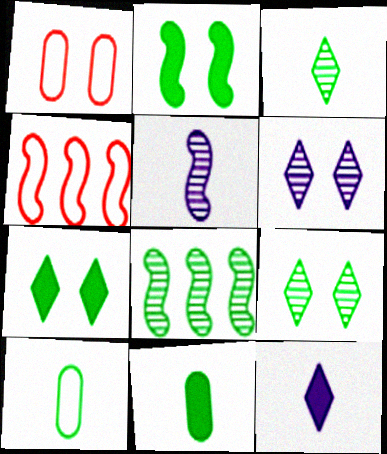[[1, 2, 6], 
[1, 8, 12], 
[2, 4, 5], 
[4, 6, 11], 
[7, 8, 10]]